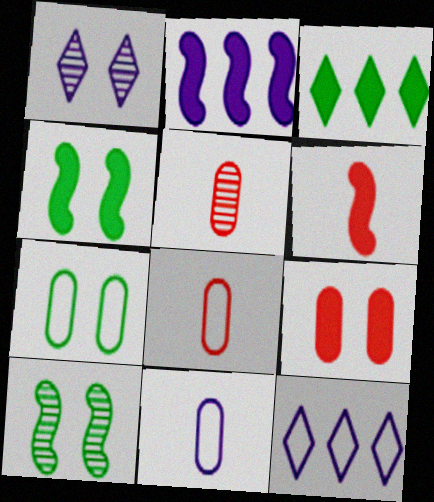[[1, 2, 11], 
[2, 4, 6], 
[4, 5, 12]]